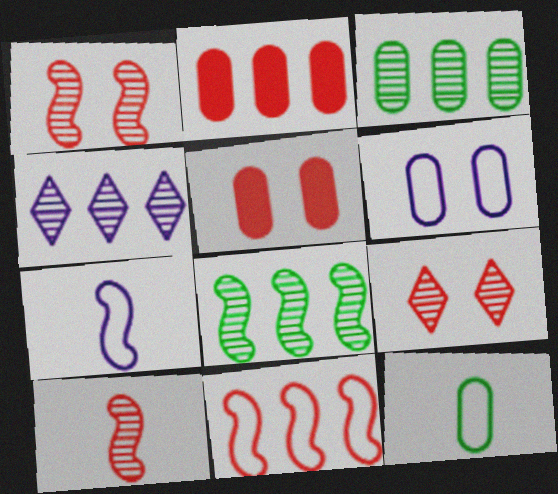[]